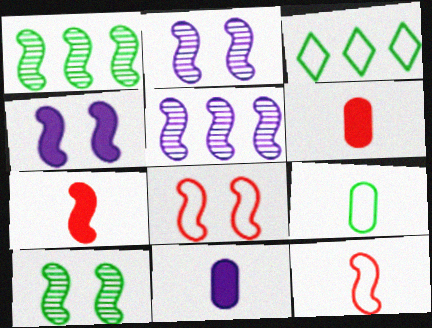[[1, 4, 12], 
[2, 3, 6], 
[4, 8, 10]]